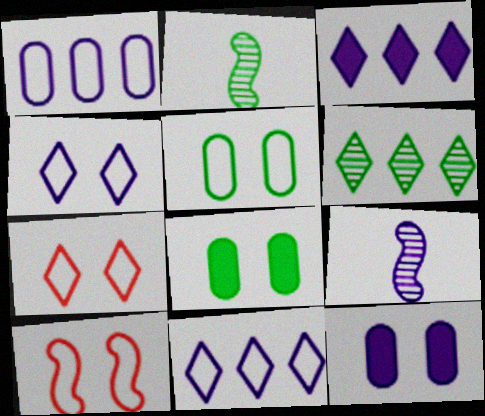[[4, 5, 10], 
[9, 11, 12]]